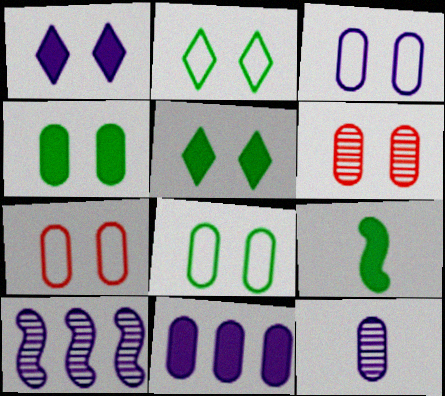[[3, 4, 6], 
[3, 7, 8], 
[3, 11, 12]]